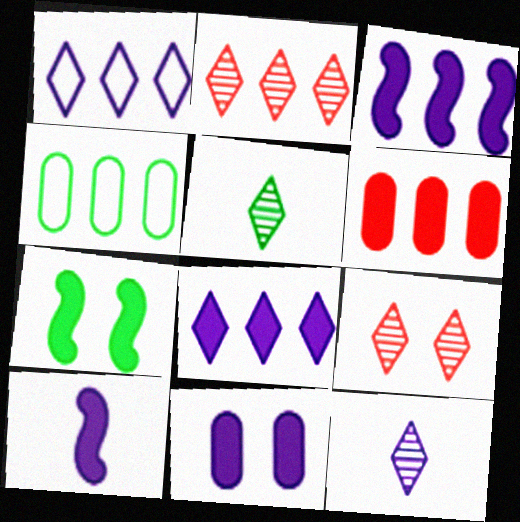[[2, 3, 4], 
[4, 5, 7], 
[4, 9, 10], 
[8, 10, 11]]